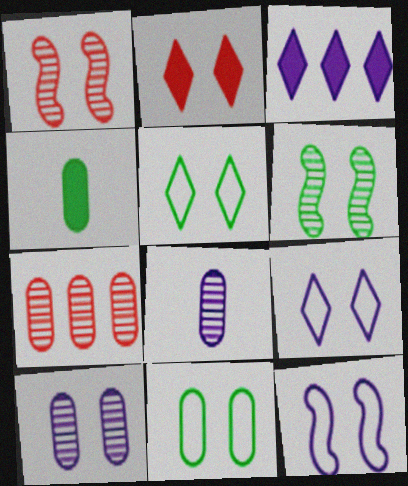[[3, 8, 12]]